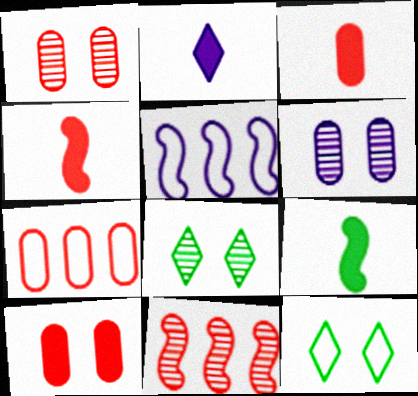[[1, 3, 7], 
[2, 3, 9], 
[2, 5, 6], 
[3, 5, 8]]